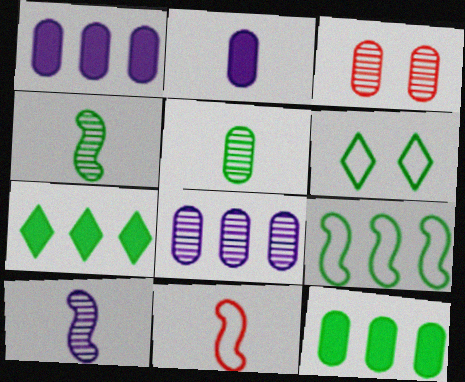[[3, 5, 8], 
[4, 6, 12]]